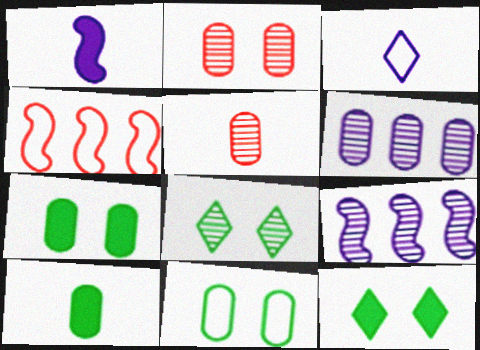[[3, 4, 11], 
[5, 8, 9]]